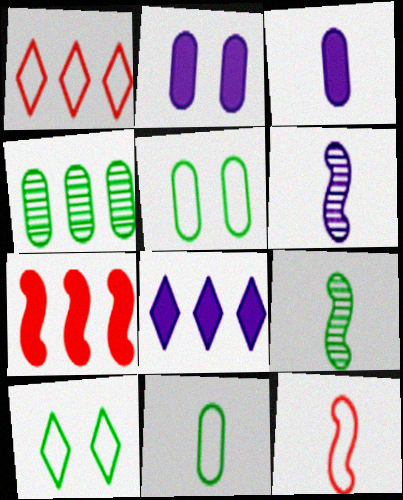[[1, 2, 9]]